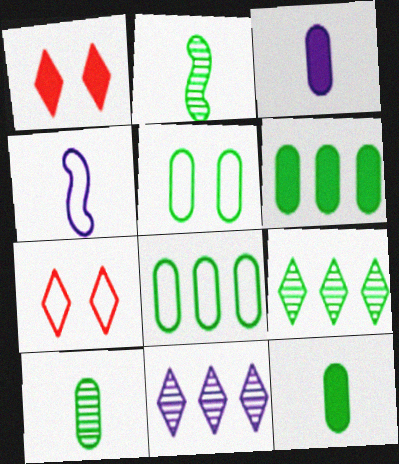[[4, 7, 8], 
[5, 6, 10]]